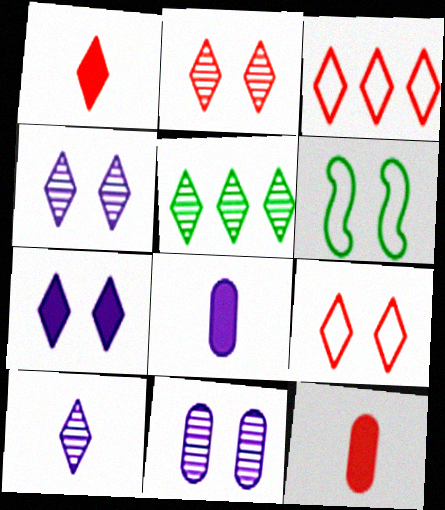[[1, 2, 3], 
[2, 5, 10]]